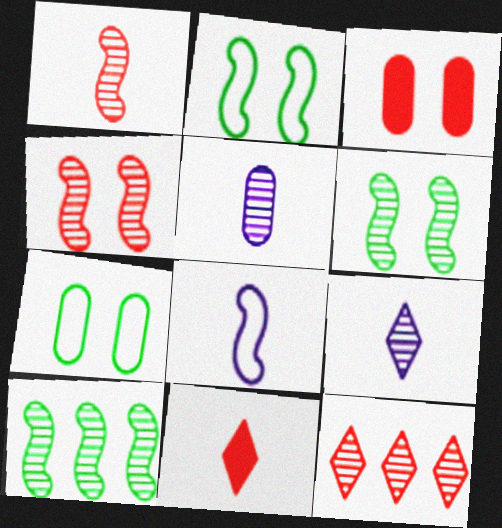[[5, 6, 12]]